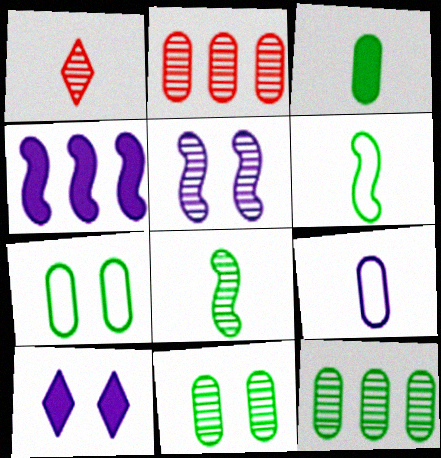[[1, 4, 7], 
[1, 5, 12], 
[2, 6, 10], 
[3, 7, 12]]